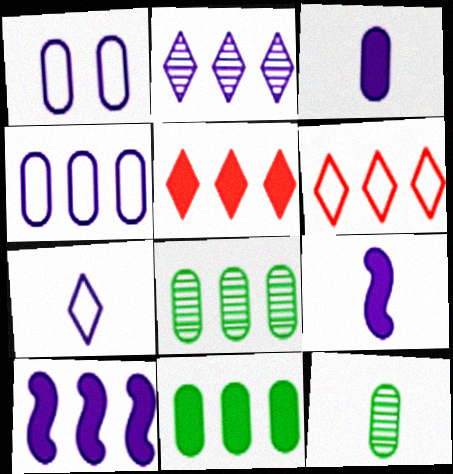[[1, 2, 9], 
[2, 4, 10], 
[5, 10, 11], 
[6, 8, 10]]